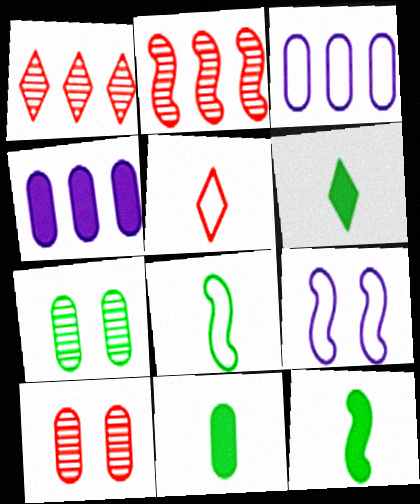[[1, 9, 11], 
[2, 9, 12], 
[3, 10, 11], 
[6, 11, 12]]